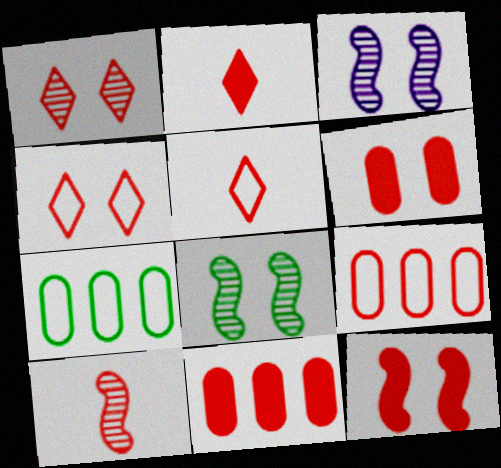[[2, 3, 7], 
[2, 11, 12], 
[4, 10, 11]]